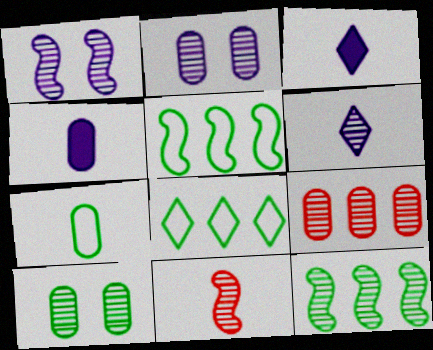[[1, 11, 12], 
[3, 7, 11]]